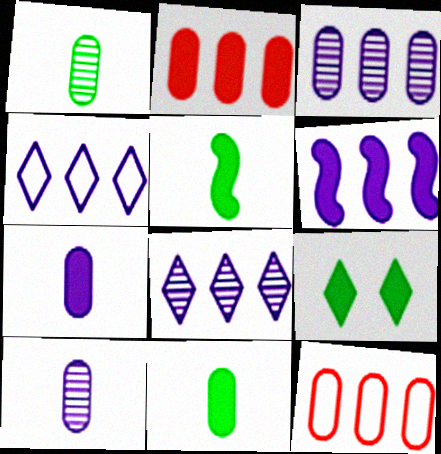[[3, 4, 6]]